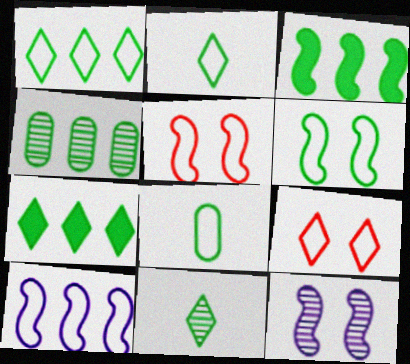[[1, 3, 4], 
[1, 6, 8], 
[8, 9, 10]]